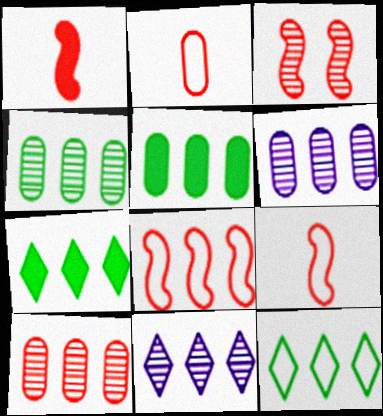[[1, 3, 8], 
[4, 6, 10], 
[5, 8, 11], 
[6, 7, 8]]